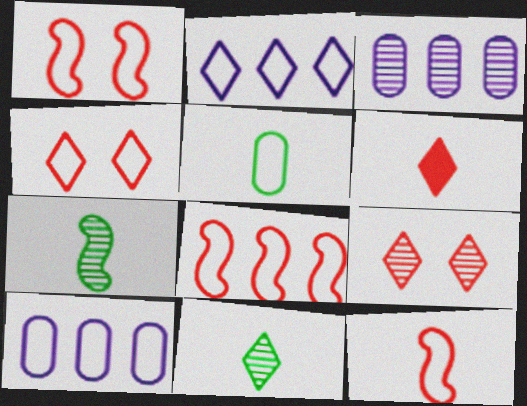[[1, 2, 5], 
[1, 8, 12], 
[3, 7, 9]]